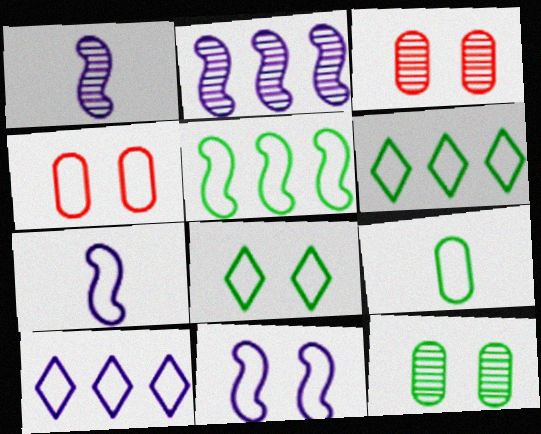[[4, 6, 7], 
[4, 8, 11], 
[5, 8, 9]]